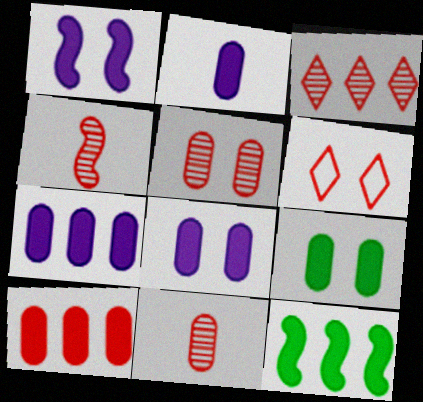[[2, 7, 8], 
[2, 9, 10], 
[3, 4, 5], 
[4, 6, 10]]